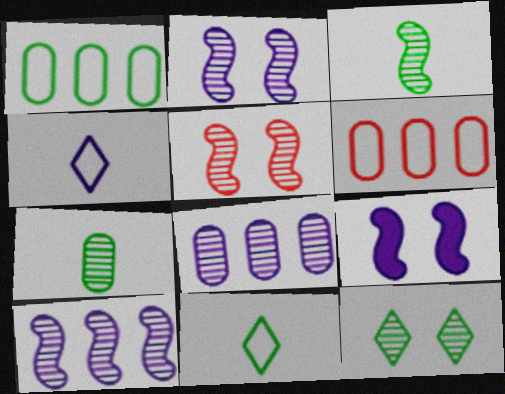[[3, 5, 10], 
[4, 8, 9]]